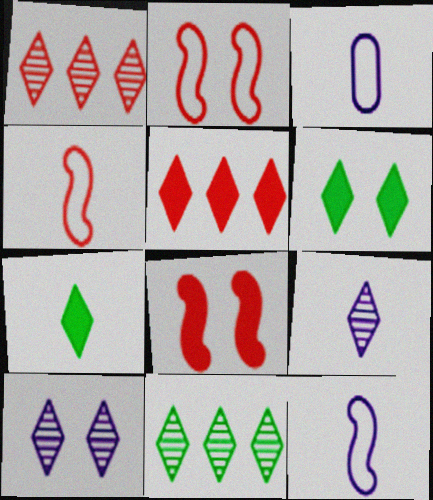[[3, 8, 11]]